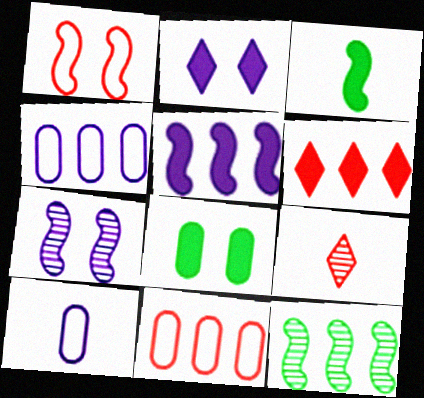[[3, 9, 10], 
[4, 6, 12]]